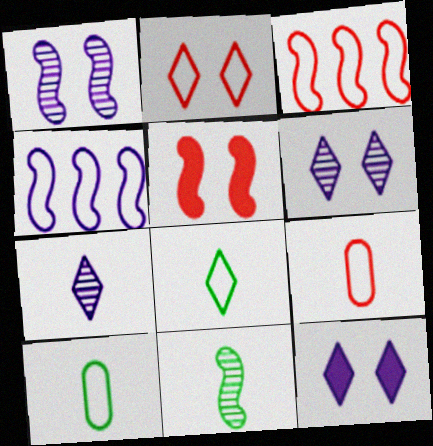[[2, 3, 9], 
[2, 4, 10], 
[4, 5, 11]]